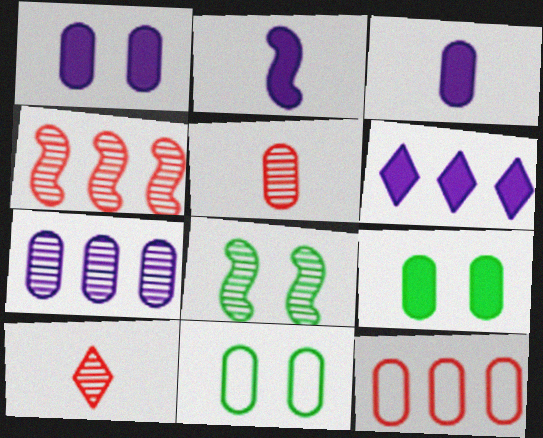[[1, 2, 6], 
[7, 8, 10]]